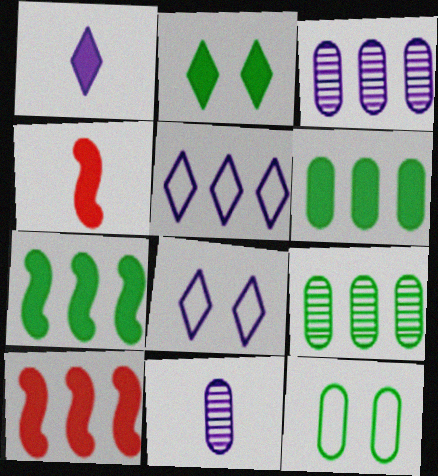[[4, 8, 9], 
[5, 9, 10]]